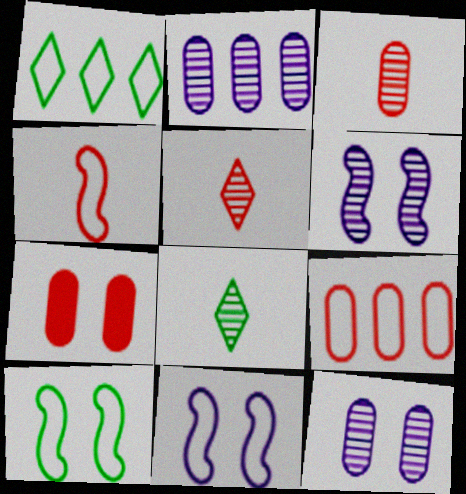[[3, 7, 9]]